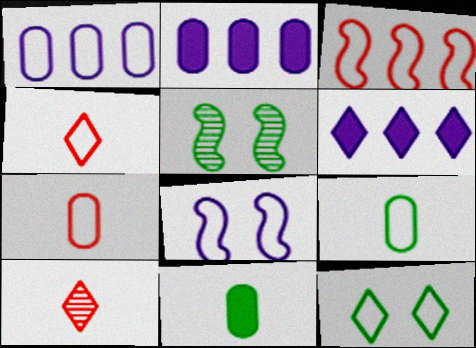[[2, 4, 5], 
[5, 6, 7], 
[6, 10, 12]]